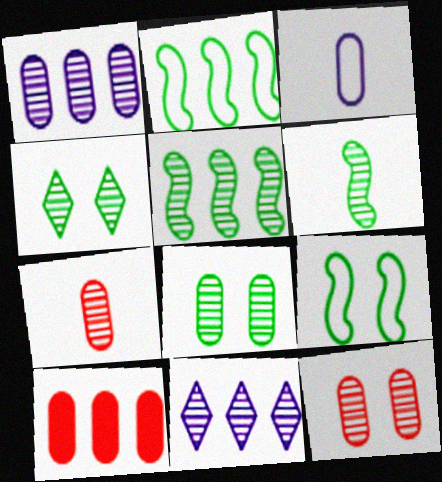[[1, 7, 8], 
[2, 10, 11], 
[3, 8, 10], 
[6, 11, 12]]